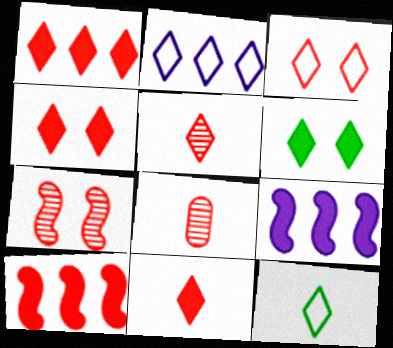[[1, 3, 5], 
[1, 4, 11], 
[2, 3, 12], 
[2, 5, 6], 
[3, 8, 10]]